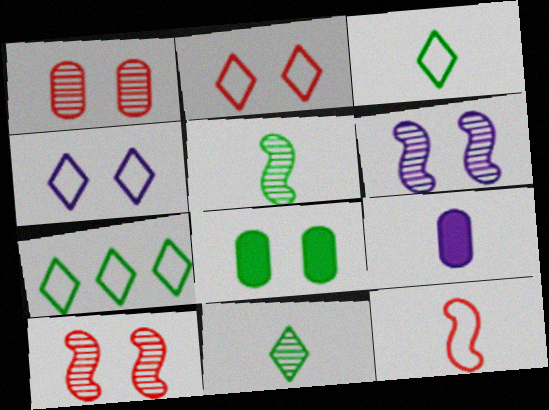[[2, 6, 8], 
[4, 8, 10], 
[5, 7, 8], 
[7, 9, 10], 
[9, 11, 12]]